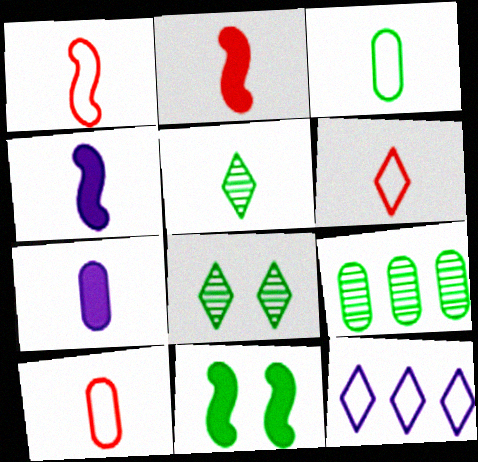[[1, 5, 7], 
[1, 6, 10], 
[4, 5, 10]]